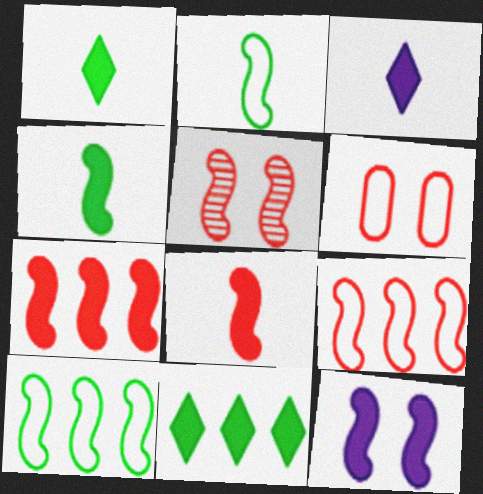[[4, 7, 12], 
[5, 8, 9]]